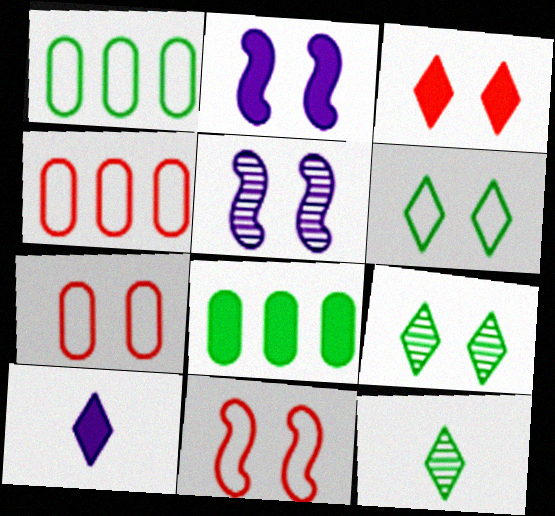[[2, 4, 12], 
[2, 7, 9]]